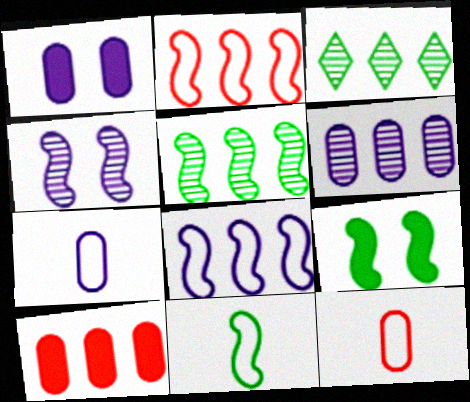[[1, 6, 7], 
[3, 8, 10], 
[5, 9, 11]]